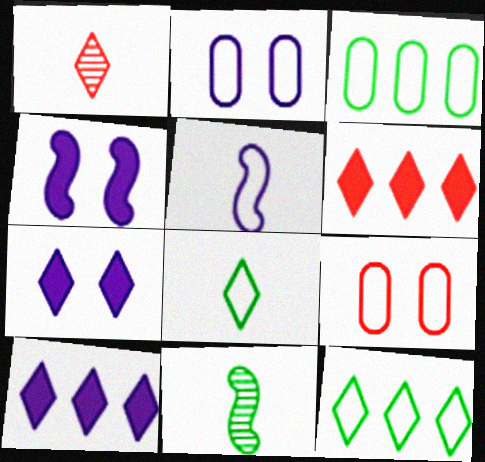[[1, 3, 4], 
[1, 7, 12], 
[2, 6, 11], 
[5, 9, 12], 
[9, 10, 11]]